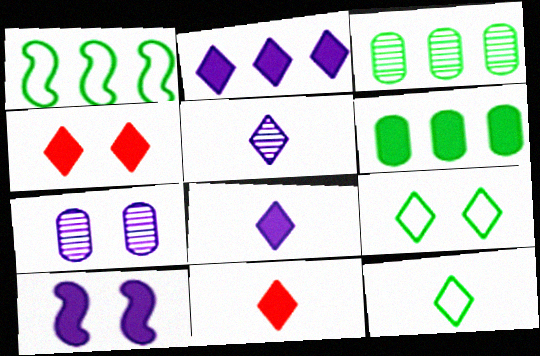[[1, 7, 11], 
[5, 11, 12], 
[6, 10, 11]]